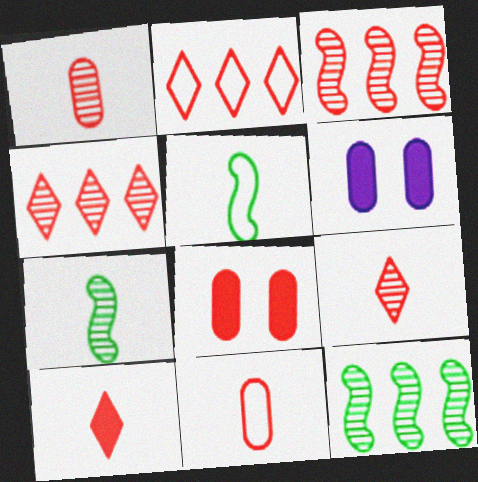[[2, 6, 7], 
[4, 5, 6]]